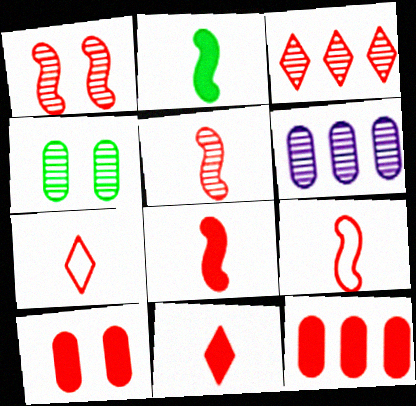[[1, 7, 12], 
[3, 9, 10], 
[5, 8, 9]]